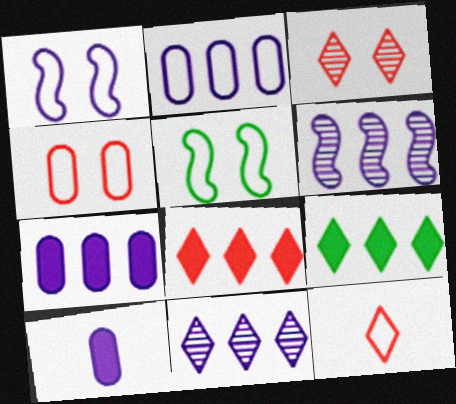[[1, 10, 11], 
[2, 5, 12], 
[3, 8, 12]]